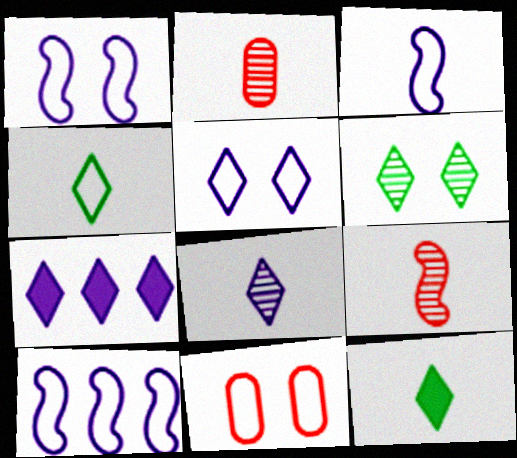[[1, 3, 10], 
[2, 3, 12], 
[4, 10, 11], 
[5, 7, 8]]